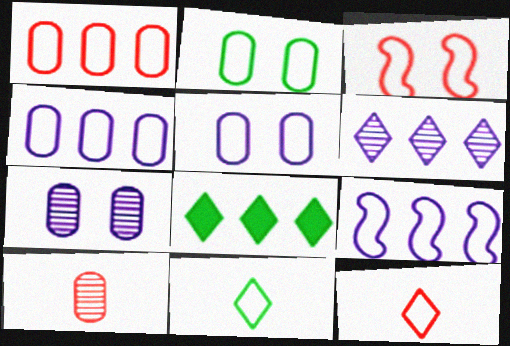[[1, 3, 12], 
[2, 9, 12], 
[3, 4, 11]]